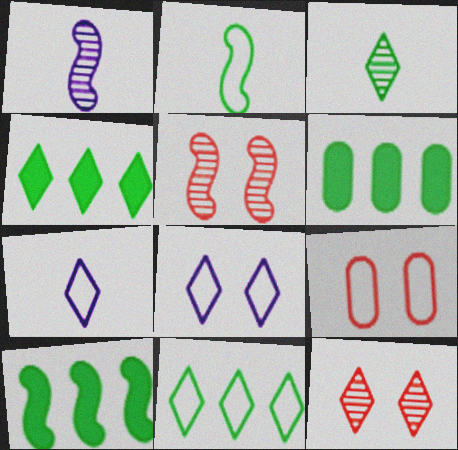[[1, 4, 9], 
[4, 6, 10], 
[4, 7, 12], 
[5, 6, 7]]